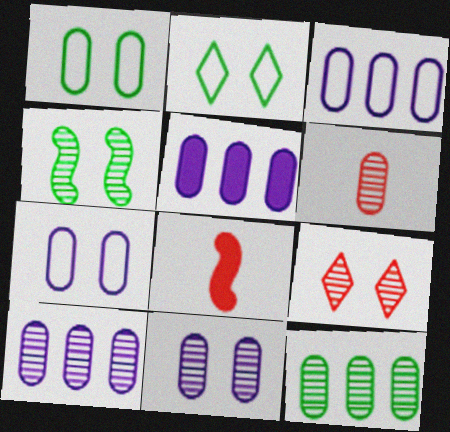[[1, 5, 6], 
[2, 8, 10], 
[3, 5, 10], 
[4, 9, 11], 
[6, 11, 12]]